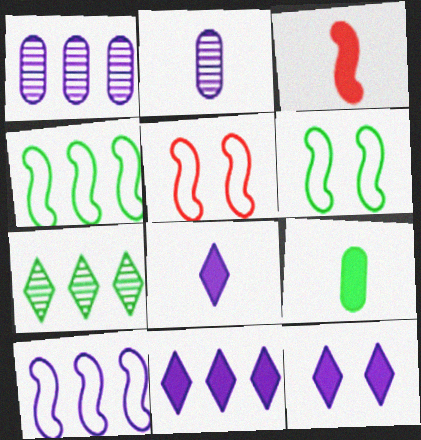[[1, 10, 11], 
[2, 10, 12], 
[3, 8, 9], 
[6, 7, 9], 
[8, 11, 12]]